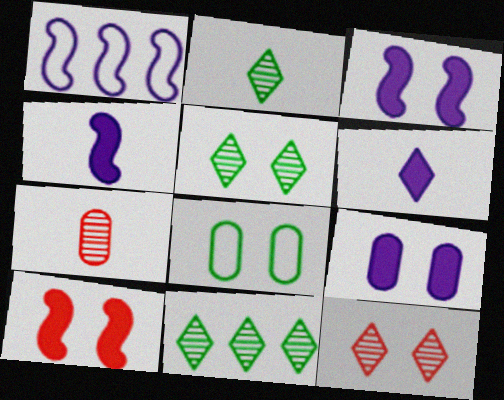[[2, 5, 11], 
[3, 8, 12]]